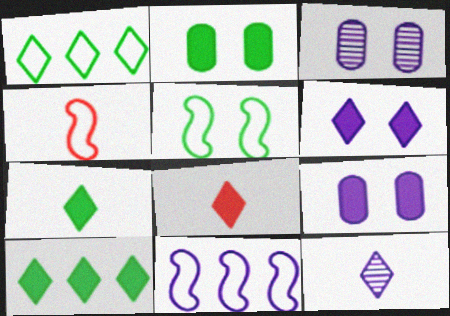[[3, 4, 10], 
[4, 5, 11], 
[6, 8, 10], 
[9, 11, 12]]